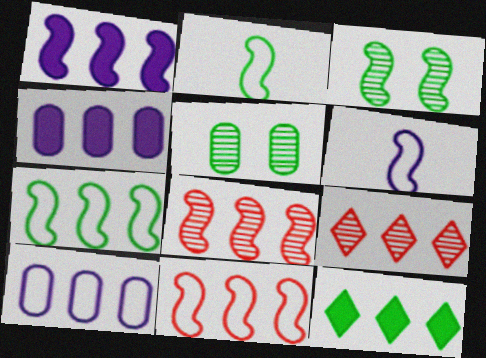[[1, 7, 8], 
[2, 5, 12], 
[4, 7, 9], 
[8, 10, 12]]